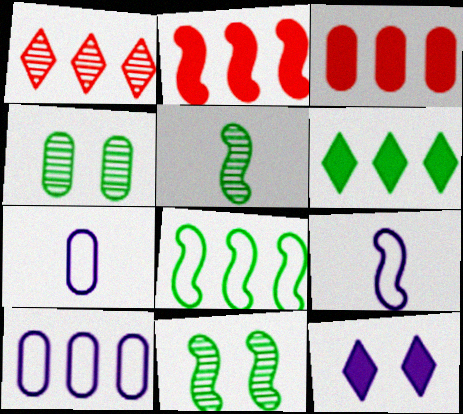[[2, 9, 11], 
[3, 4, 7]]